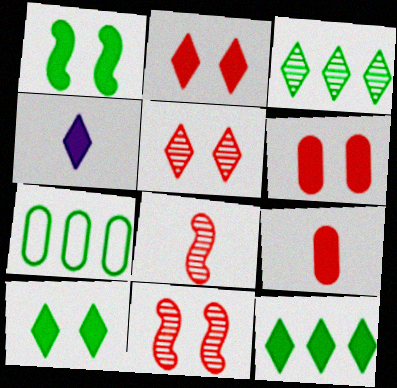[[2, 4, 12], 
[4, 7, 11]]